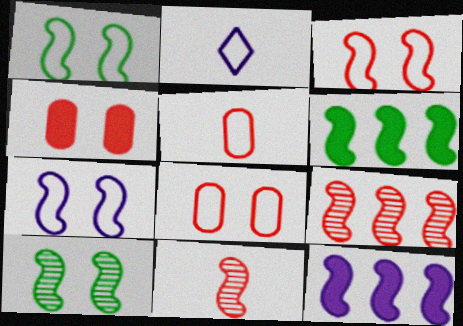[[1, 3, 7], 
[1, 11, 12], 
[6, 7, 11]]